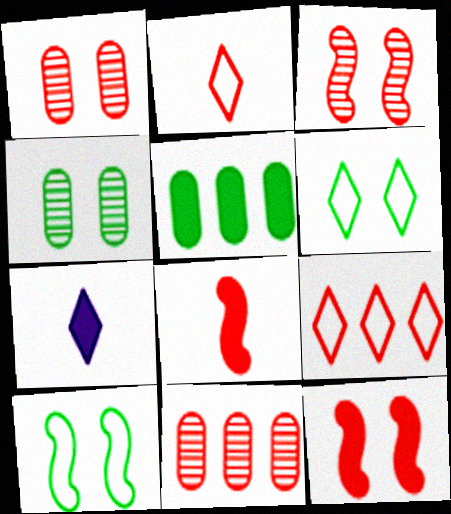[[1, 8, 9], 
[2, 11, 12], 
[5, 7, 12], 
[7, 10, 11]]